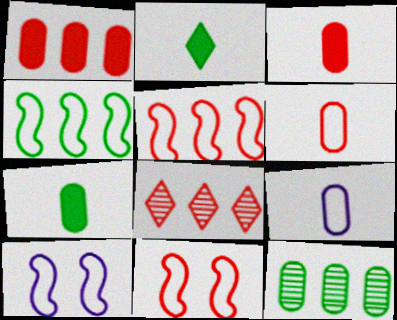[[1, 5, 8], 
[3, 8, 11], 
[7, 8, 10]]